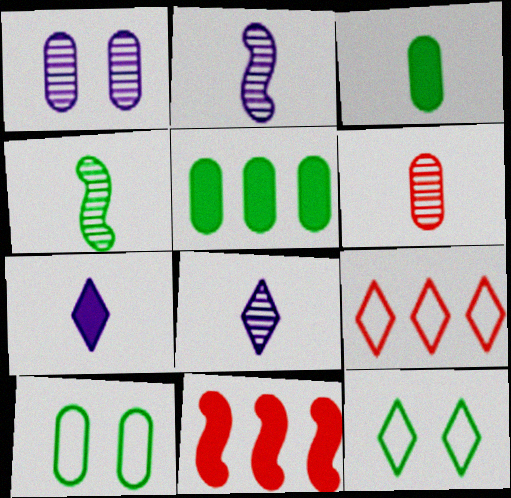[[4, 5, 12], 
[4, 6, 8], 
[8, 10, 11]]